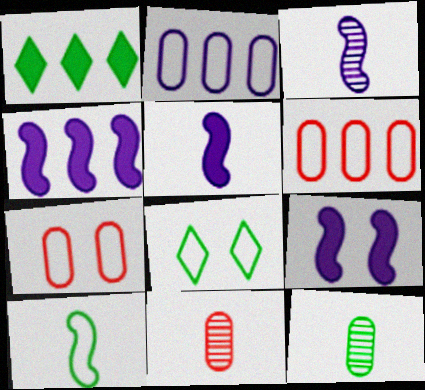[[1, 3, 7], 
[4, 5, 9], 
[4, 8, 11]]